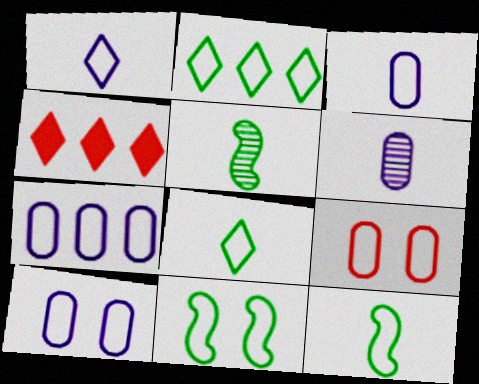[[3, 7, 10], 
[4, 5, 10], 
[4, 6, 11]]